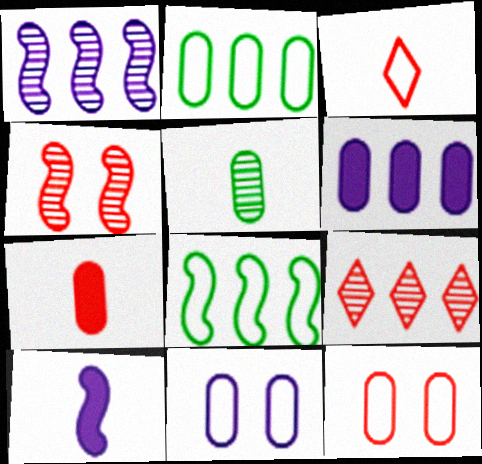[[3, 5, 10], 
[3, 8, 11], 
[4, 8, 10], 
[5, 6, 12], 
[6, 8, 9]]